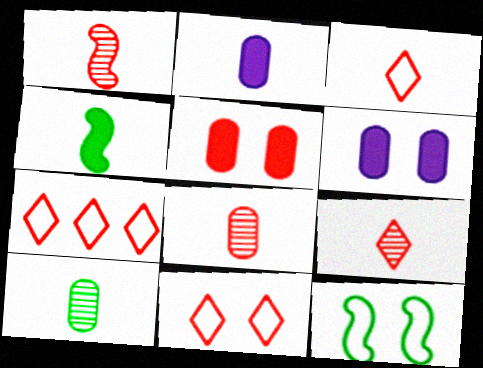[[1, 5, 7], 
[1, 8, 9], 
[3, 7, 11]]